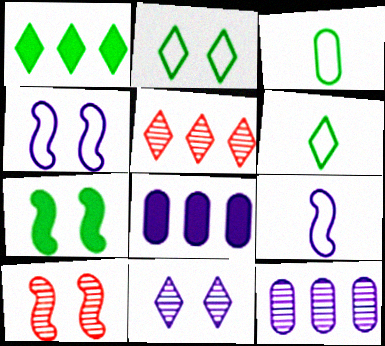[[4, 7, 10], 
[6, 8, 10], 
[8, 9, 11]]